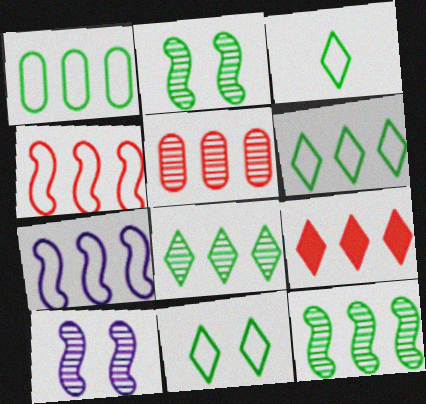[[3, 6, 11], 
[4, 5, 9]]